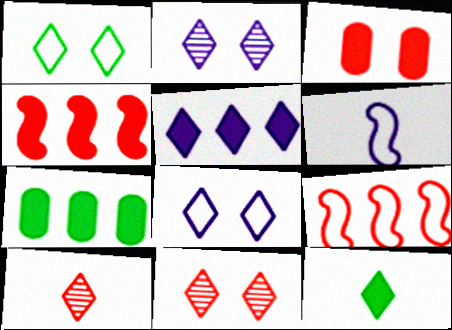[[1, 5, 10], 
[3, 9, 10], 
[4, 5, 7], 
[6, 7, 11]]